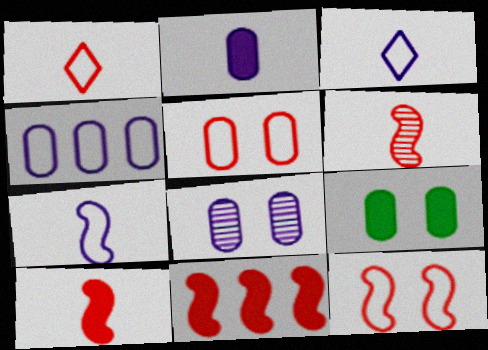[[2, 4, 8], 
[5, 8, 9], 
[6, 11, 12]]